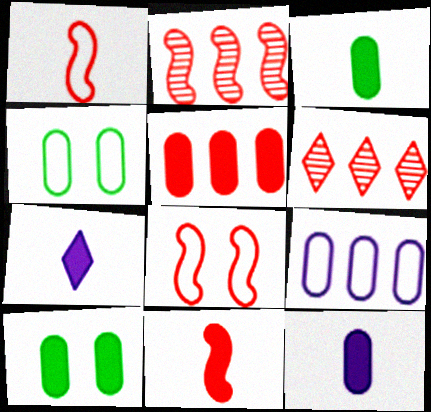[[2, 4, 7], 
[2, 8, 11], 
[3, 7, 11], 
[5, 10, 12]]